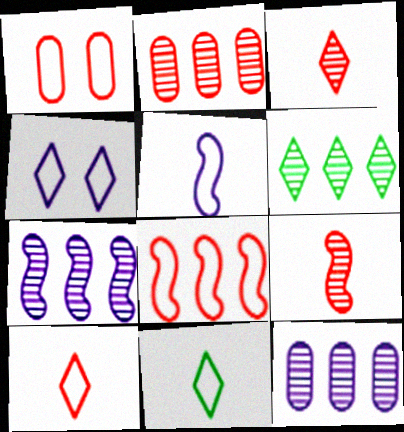[[1, 8, 10], 
[2, 6, 7]]